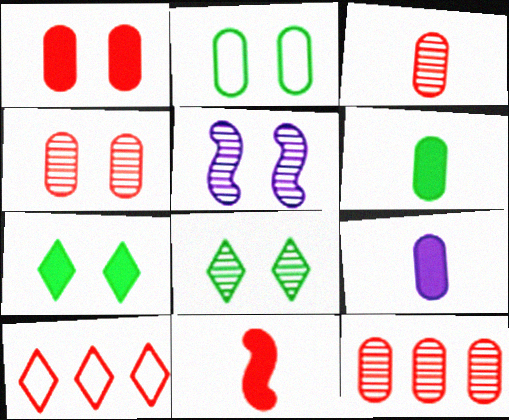[[2, 9, 12], 
[3, 4, 12], 
[4, 5, 8], 
[4, 10, 11], 
[5, 6, 10]]